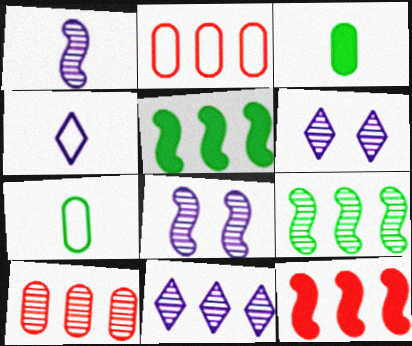[[2, 5, 11], 
[6, 7, 12], 
[9, 10, 11]]